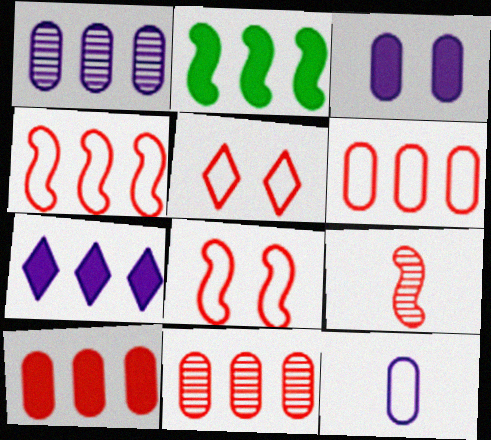[[1, 3, 12], 
[2, 7, 10], 
[5, 9, 10], 
[6, 10, 11]]